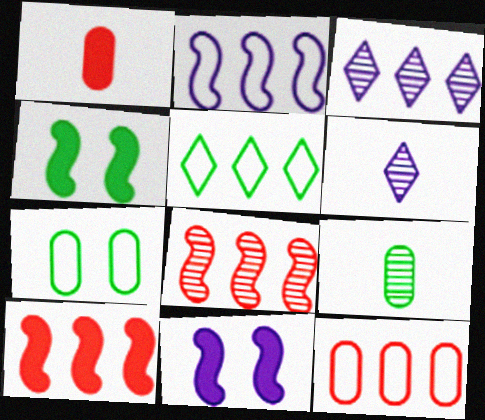[[2, 5, 12], 
[4, 5, 9], 
[4, 6, 12], 
[6, 7, 10]]